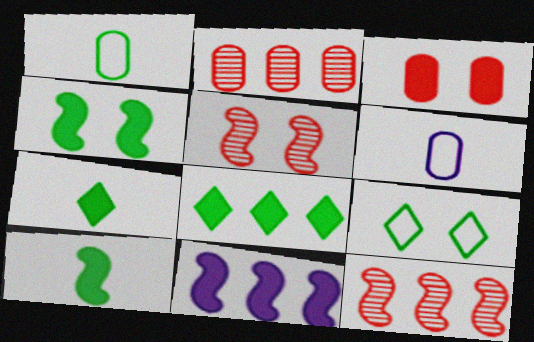[[3, 7, 11], 
[5, 6, 8]]